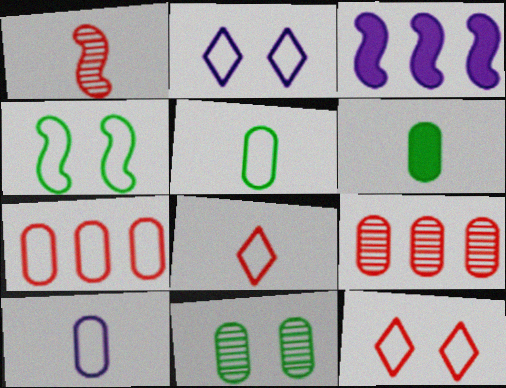[[1, 3, 4], 
[3, 8, 11]]